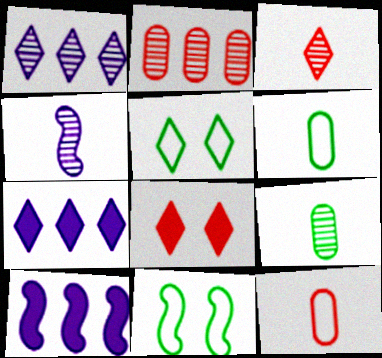[[3, 4, 9], 
[3, 5, 7]]